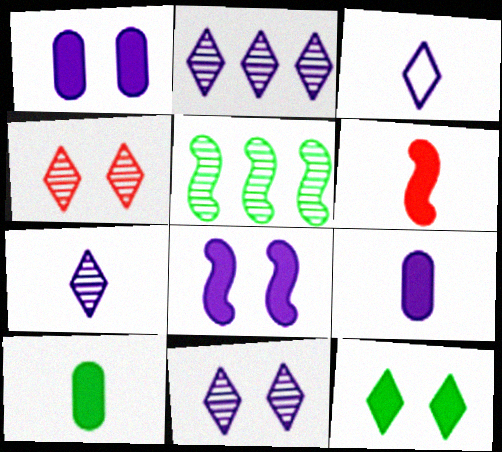[[2, 7, 11]]